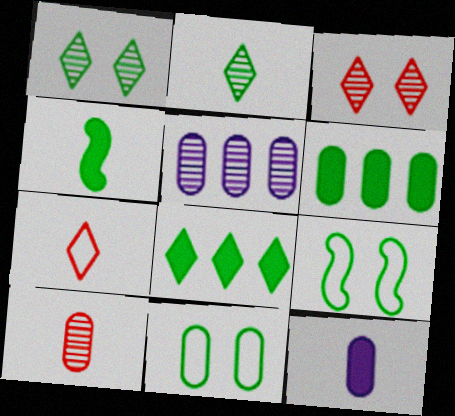[[2, 6, 9]]